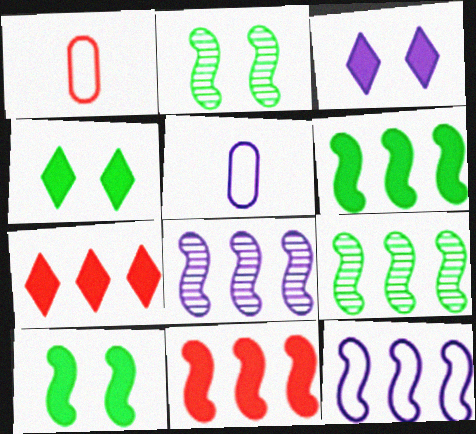[[1, 3, 9], 
[1, 4, 8], 
[2, 5, 7], 
[3, 5, 8], 
[9, 11, 12]]